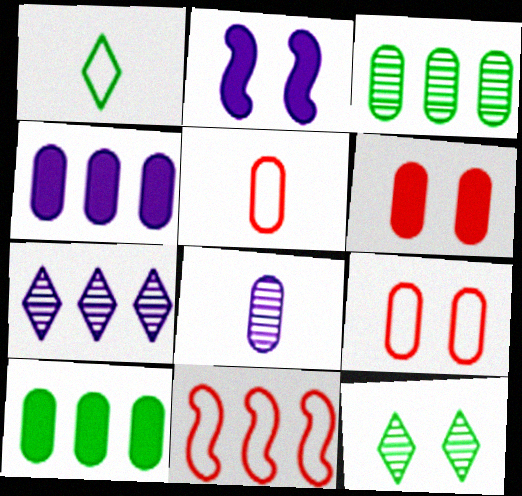[[2, 9, 12], 
[7, 10, 11], 
[8, 9, 10]]